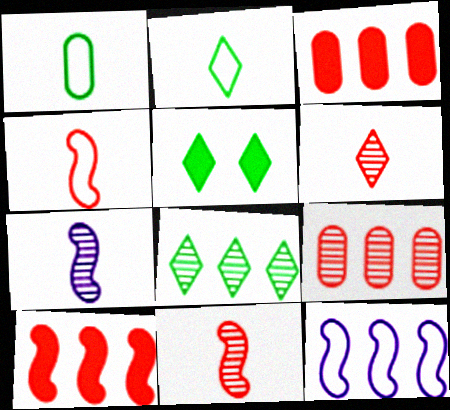[[2, 5, 8], 
[3, 8, 12]]